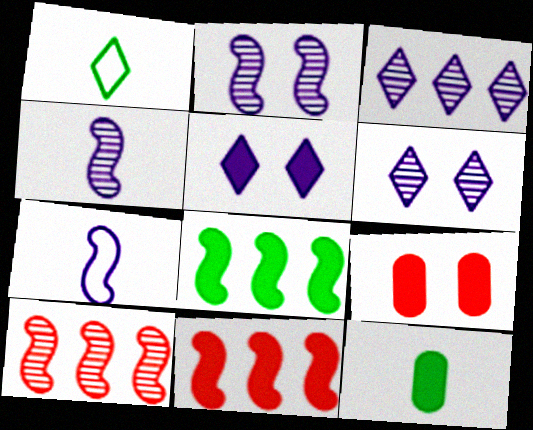[[5, 11, 12]]